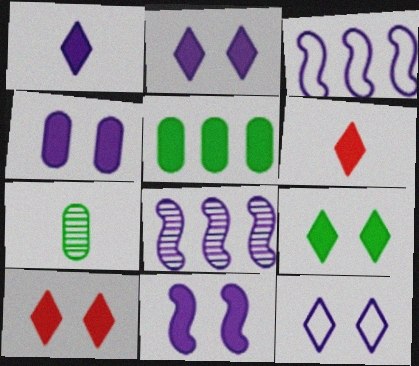[[2, 4, 11], 
[2, 9, 10], 
[3, 7, 10], 
[5, 6, 11]]